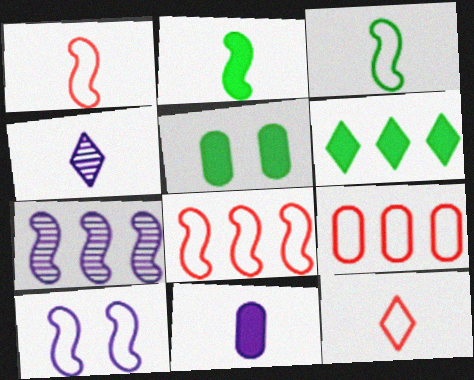[[2, 5, 6], 
[3, 8, 10], 
[4, 5, 8], 
[5, 7, 12], 
[6, 7, 9]]